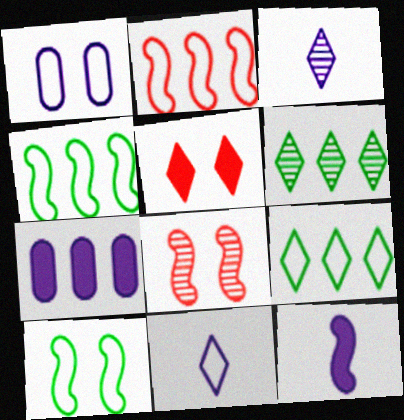[[2, 6, 7], 
[3, 5, 9], 
[4, 8, 12], 
[5, 6, 11]]